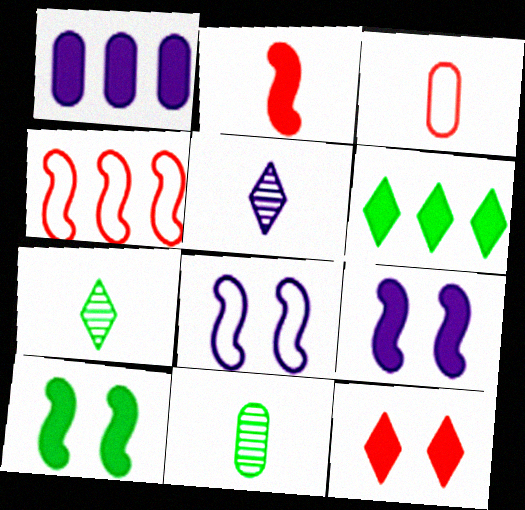[[1, 5, 8]]